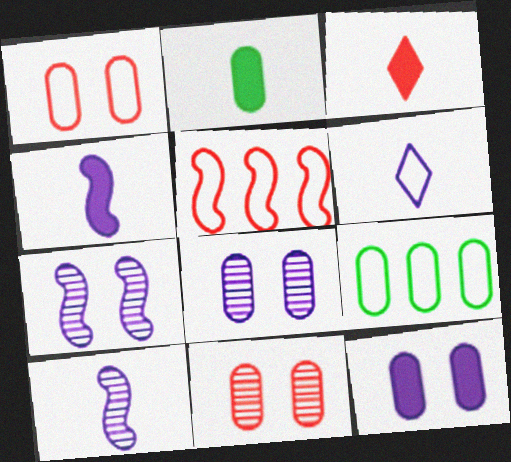[[2, 3, 4], 
[3, 5, 11], 
[3, 7, 9]]